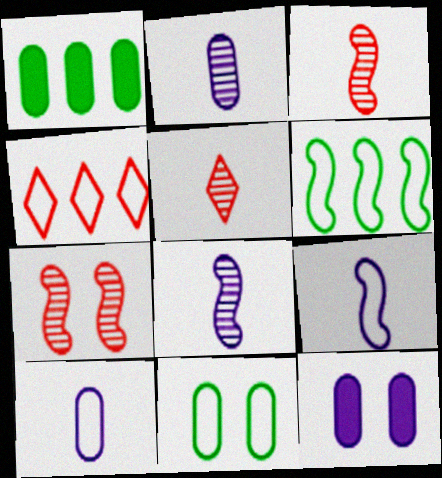[[4, 9, 11], 
[5, 6, 12]]